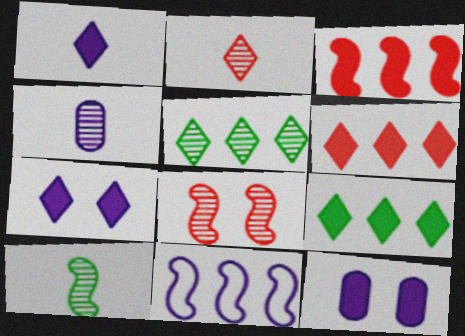[[2, 4, 10], 
[4, 5, 8], 
[4, 7, 11]]